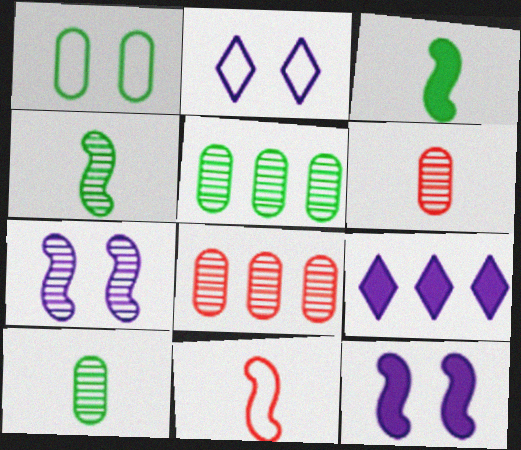[[2, 3, 8]]